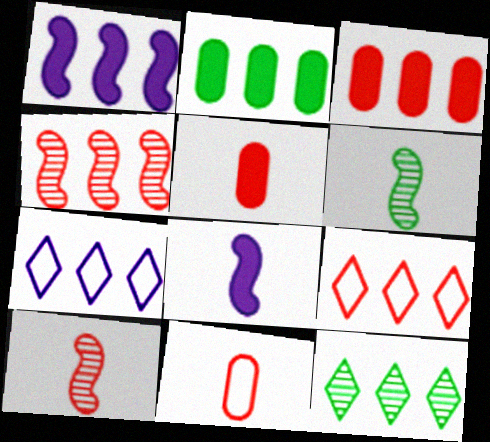[[2, 4, 7], 
[3, 4, 9]]